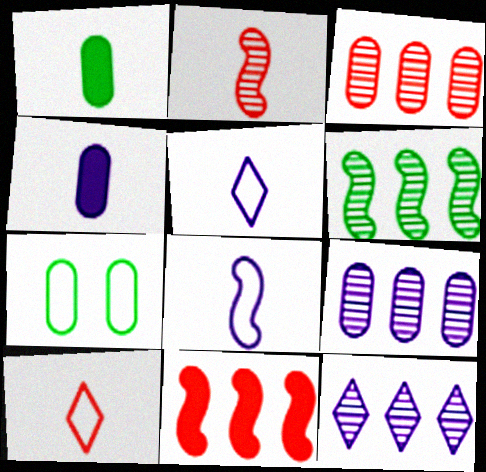[[1, 2, 5], 
[3, 4, 7], 
[3, 6, 12]]